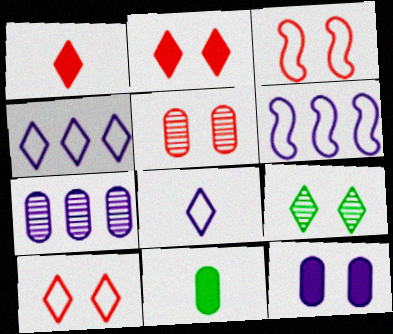[[1, 4, 9], 
[2, 3, 5], 
[3, 9, 12]]